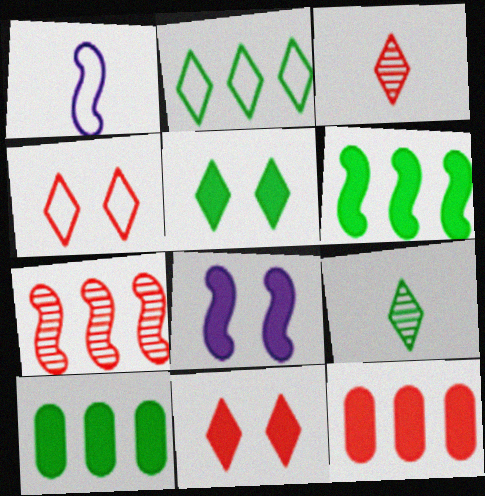[[2, 5, 9]]